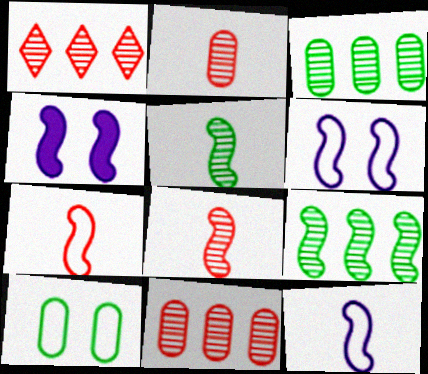[[4, 7, 9]]